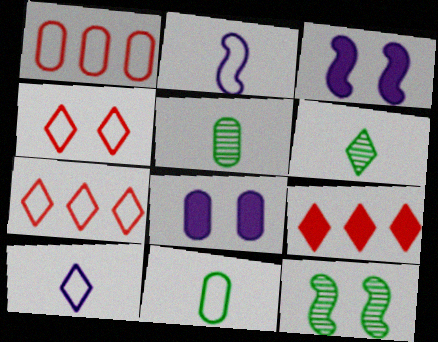[[1, 3, 6], 
[1, 5, 8], 
[3, 5, 7], 
[4, 8, 12]]